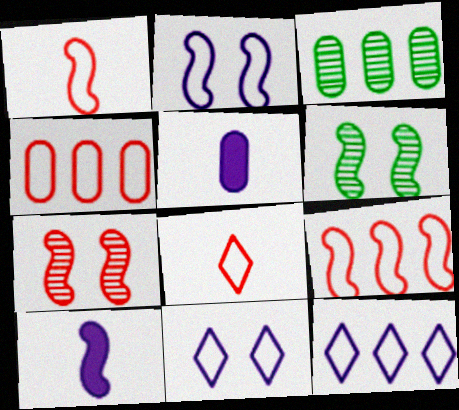[[6, 9, 10]]